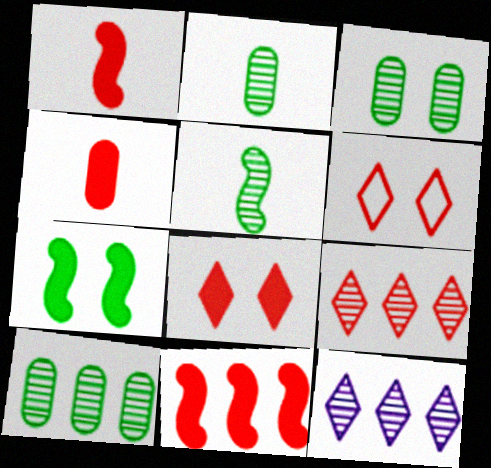[[2, 3, 10], 
[4, 8, 11]]